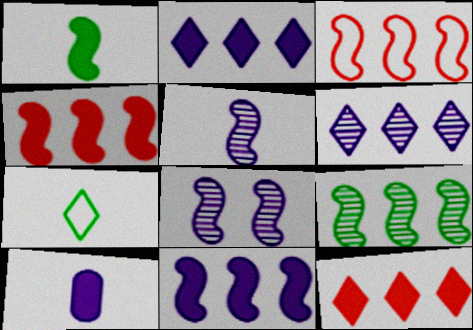[[1, 3, 8], 
[3, 9, 11]]